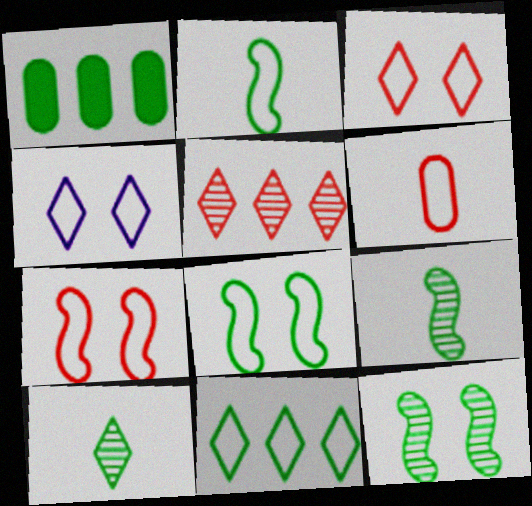[[1, 8, 10]]